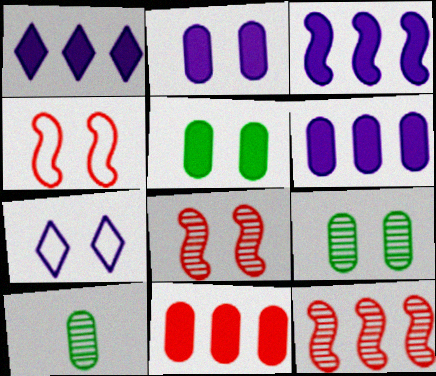[[1, 3, 6], 
[1, 4, 10], 
[5, 7, 8]]